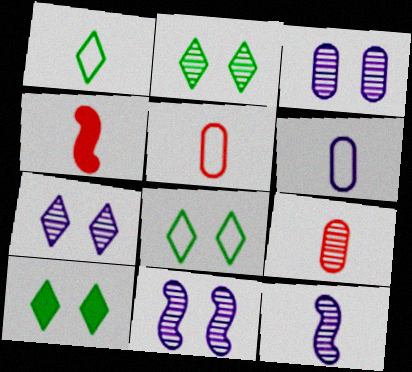[[2, 8, 10], 
[3, 7, 11]]